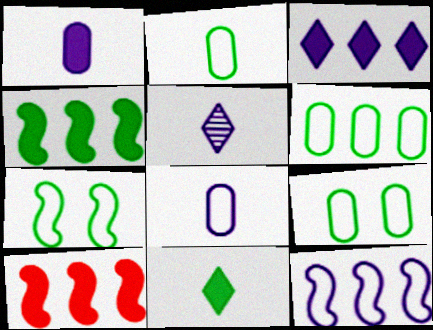[[2, 6, 9], 
[5, 9, 10]]